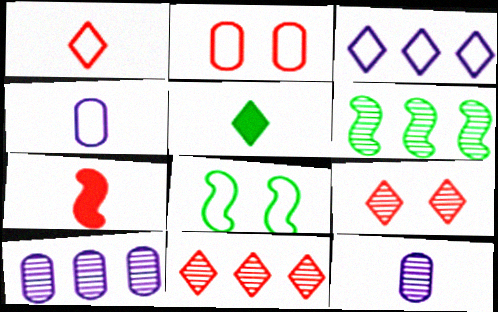[[2, 7, 11], 
[3, 5, 9], 
[6, 9, 12], 
[6, 10, 11]]